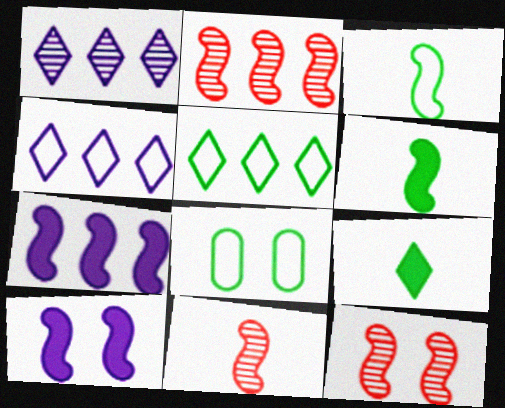[[2, 3, 10], 
[2, 11, 12], 
[3, 5, 8], 
[3, 7, 12]]